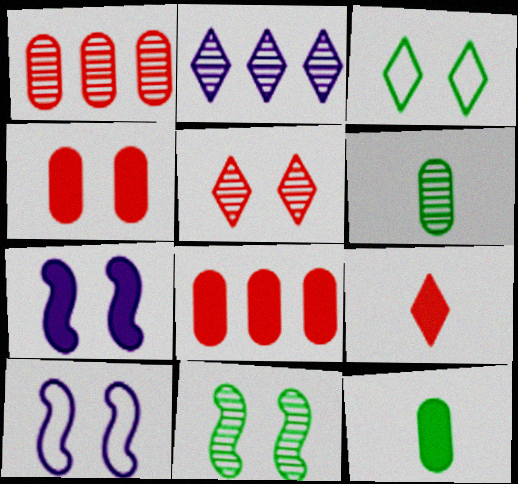[[2, 3, 9]]